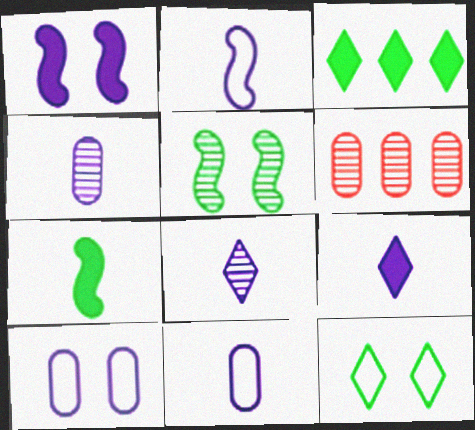[[2, 4, 9], 
[5, 6, 8]]